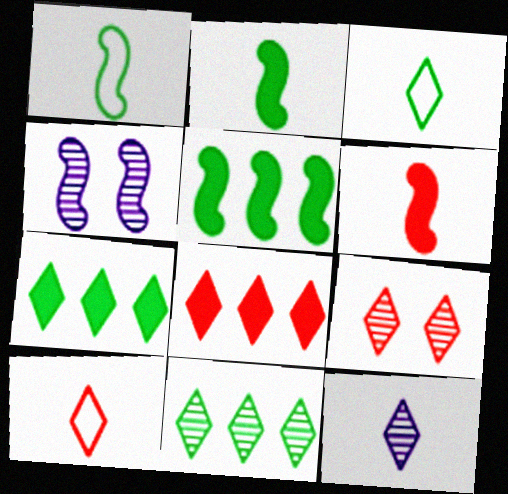[[8, 9, 10], 
[9, 11, 12]]